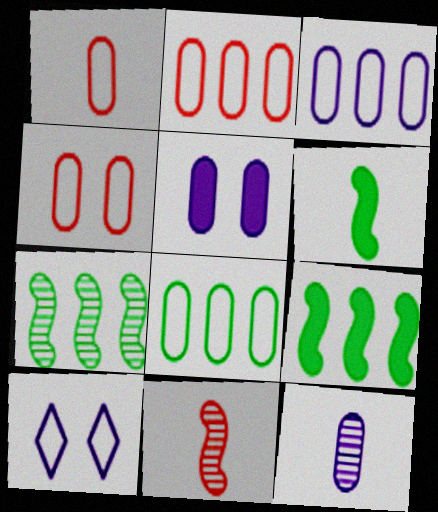[[1, 2, 4], 
[2, 3, 8], 
[3, 5, 12]]